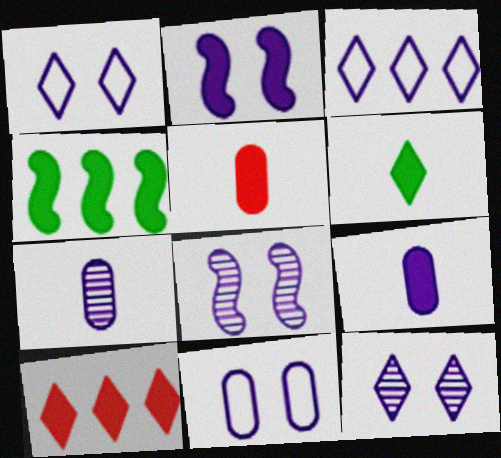[[2, 3, 7], 
[2, 11, 12], 
[3, 8, 9]]